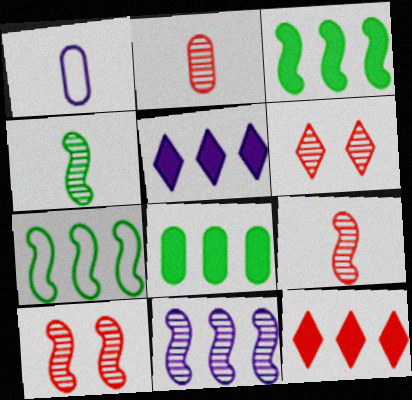[[1, 3, 6], 
[4, 10, 11]]